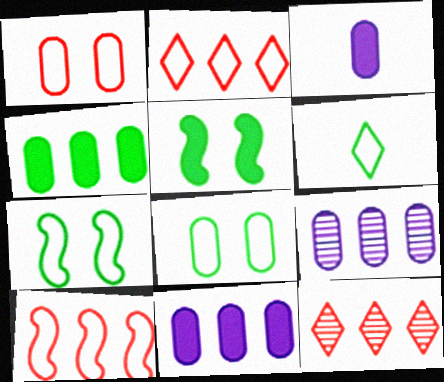[[3, 7, 12]]